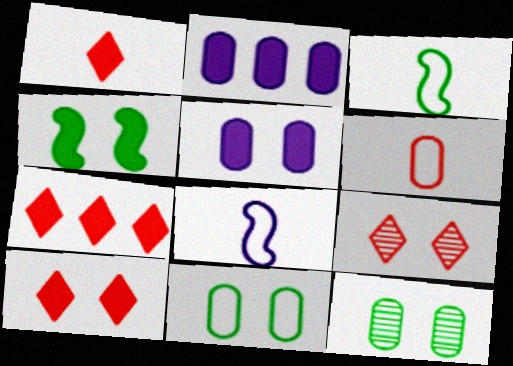[[1, 2, 4], 
[1, 7, 10], 
[2, 3, 9], 
[2, 6, 12], 
[4, 5, 10], 
[7, 8, 12]]